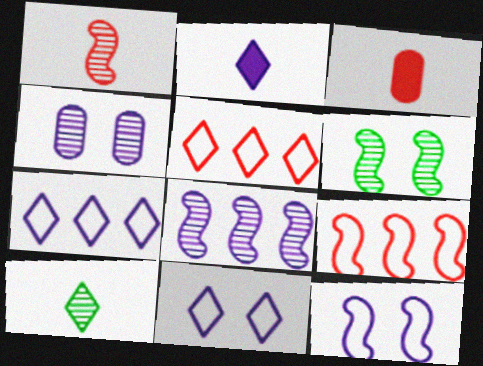[[1, 6, 8], 
[3, 6, 7]]